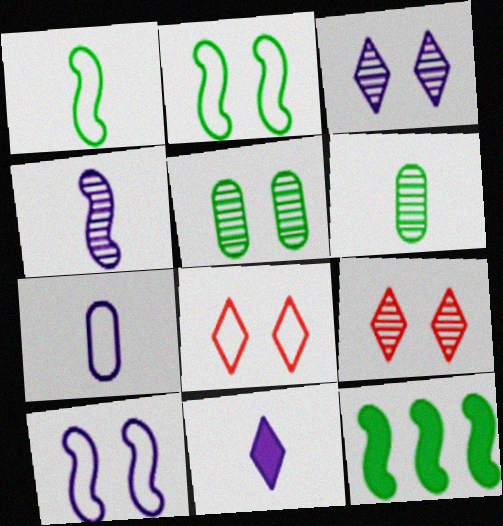[[4, 7, 11], 
[7, 9, 12]]